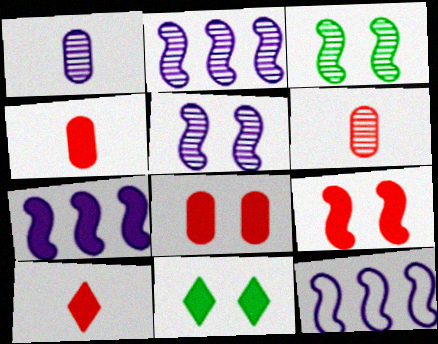[[2, 7, 12], 
[4, 7, 11], 
[6, 11, 12]]